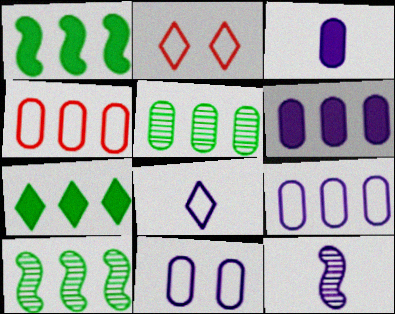[[2, 3, 10], 
[3, 8, 12], 
[4, 5, 6]]